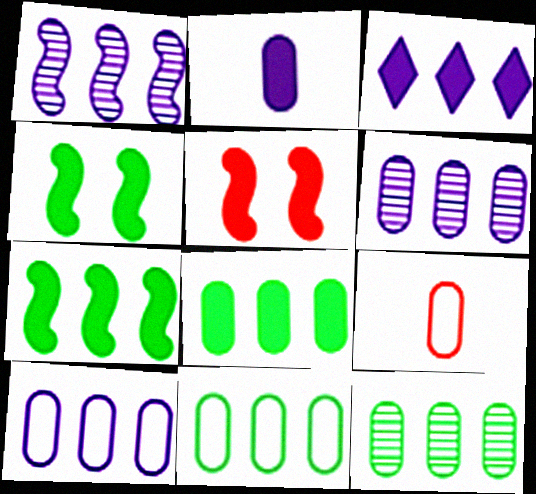[[1, 3, 10], 
[8, 11, 12]]